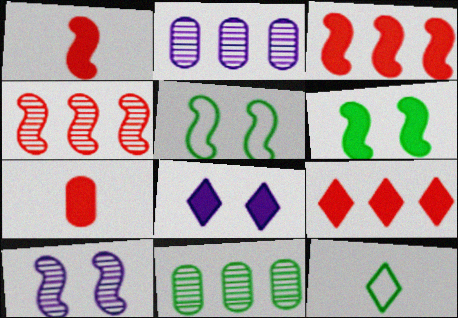[[6, 11, 12]]